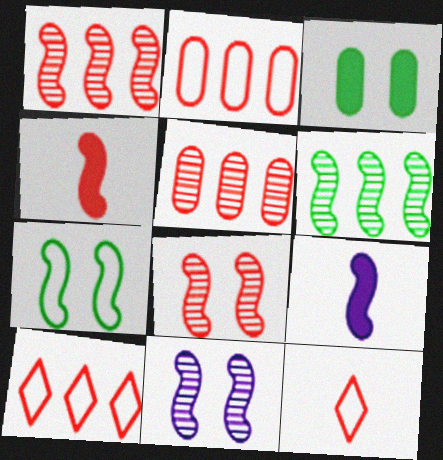[[1, 7, 9]]